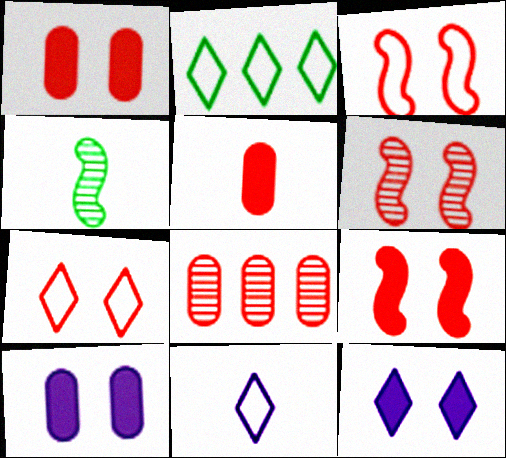[[1, 6, 7], 
[2, 7, 11], 
[3, 6, 9], 
[4, 5, 11]]